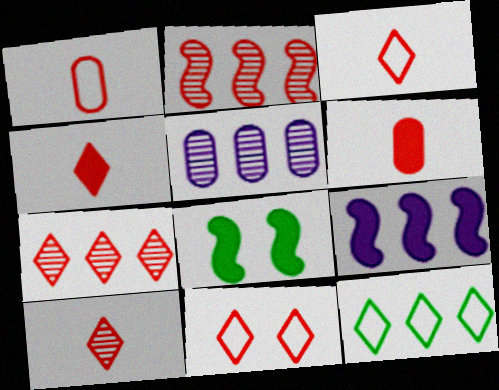[[2, 6, 11], 
[3, 4, 10], 
[3, 5, 8], 
[4, 7, 11]]